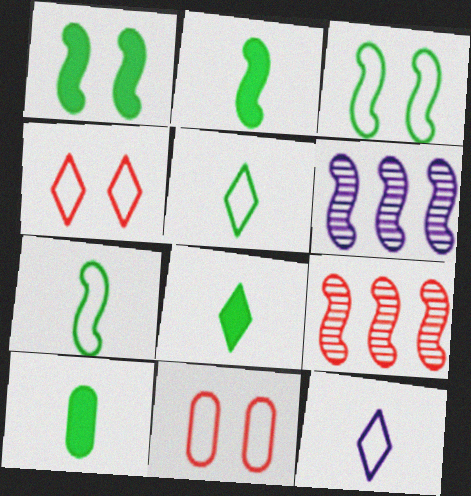[[2, 8, 10], 
[4, 6, 10], 
[6, 8, 11]]